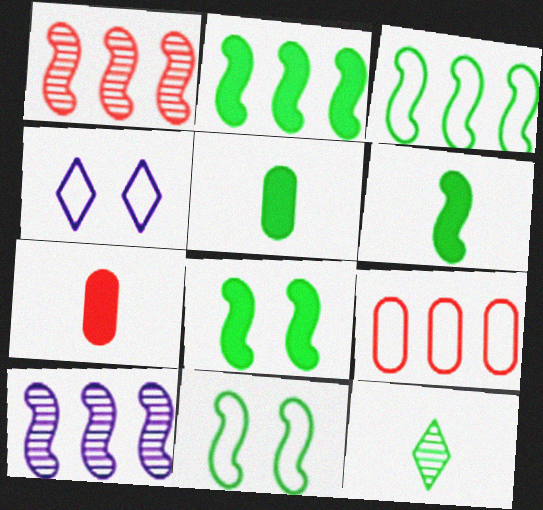[[1, 4, 5], 
[2, 6, 8]]